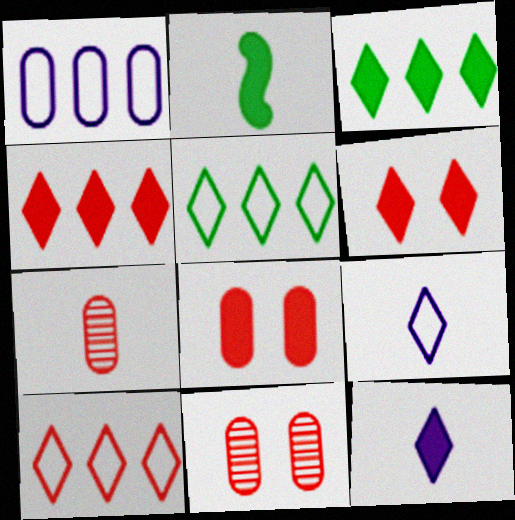[[2, 7, 9], 
[3, 6, 12]]